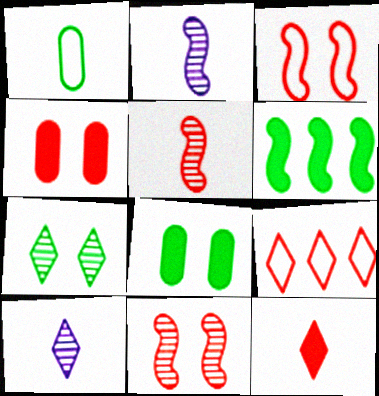[[1, 2, 12], 
[1, 6, 7], 
[2, 3, 6], 
[2, 8, 9], 
[4, 5, 9]]